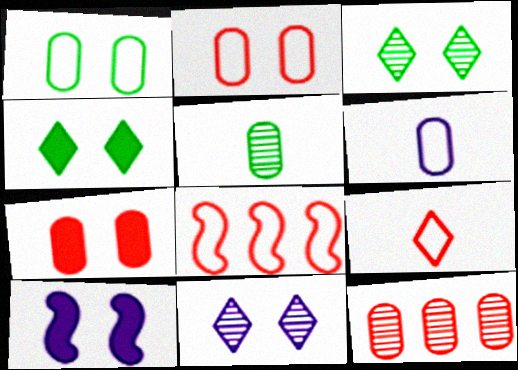[[2, 3, 10], 
[2, 8, 9], 
[4, 7, 10]]